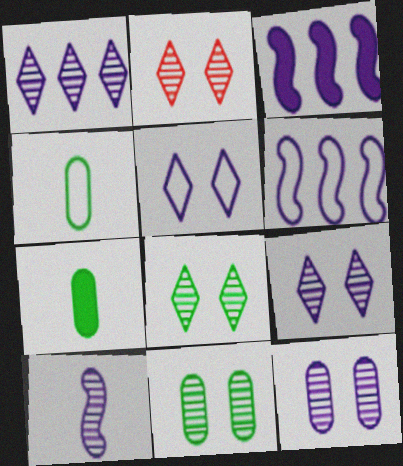[[1, 10, 12], 
[2, 3, 4], 
[2, 6, 7], 
[2, 8, 9]]